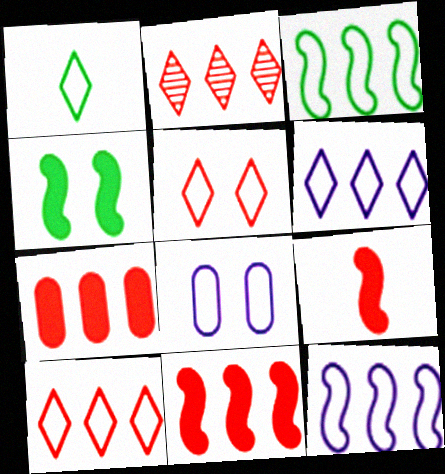[[1, 5, 6]]